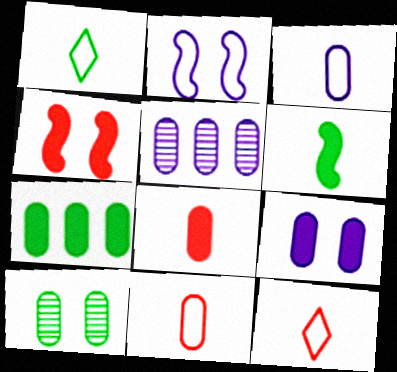[[1, 4, 5], 
[3, 5, 9], 
[7, 8, 9]]